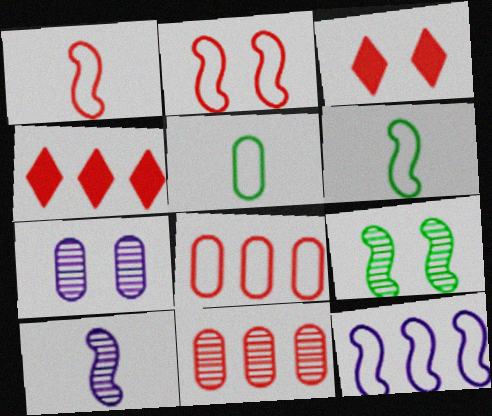[[1, 3, 11], 
[2, 6, 12], 
[4, 6, 7]]